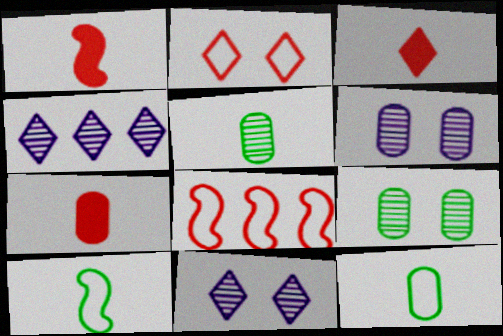[[1, 3, 7]]